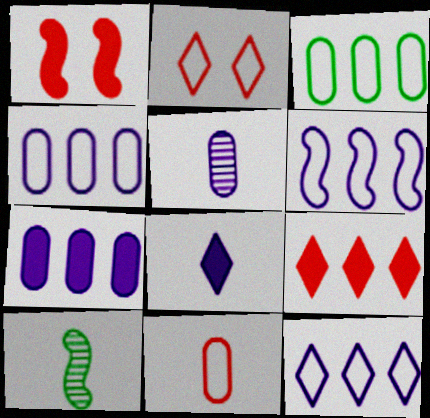[[1, 6, 10], 
[2, 7, 10], 
[4, 6, 12], 
[8, 10, 11]]